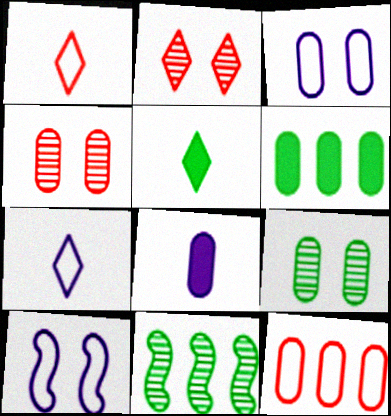[[8, 9, 12]]